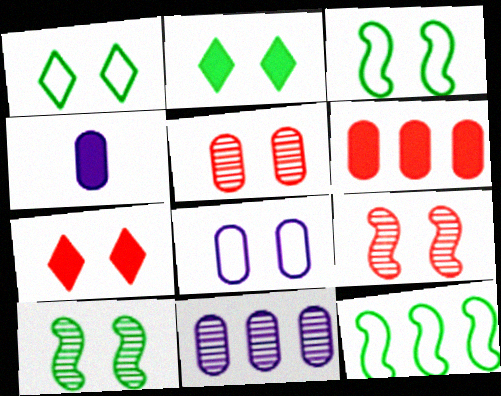[[2, 8, 9], 
[4, 8, 11], 
[7, 8, 10]]